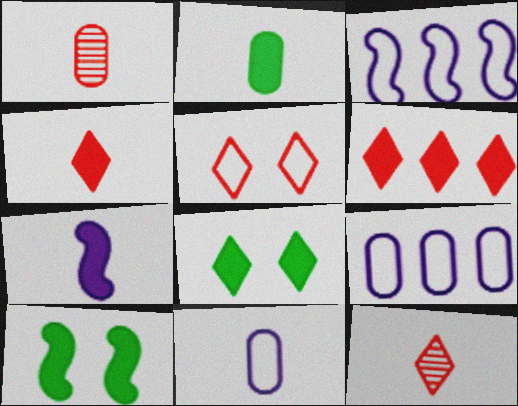[[1, 2, 11], 
[1, 3, 8], 
[2, 4, 7], 
[5, 6, 12], 
[9, 10, 12]]